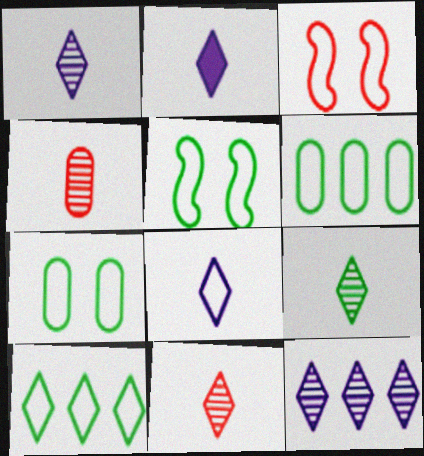[[1, 2, 8], 
[1, 9, 11], 
[3, 6, 8]]